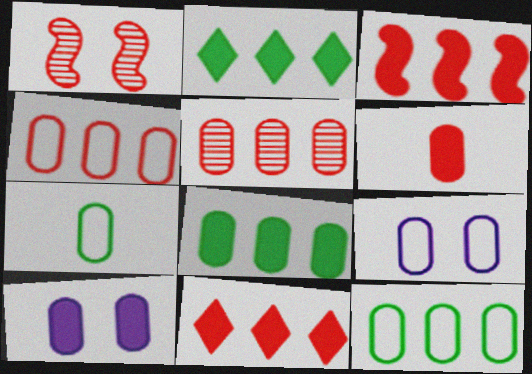[[4, 7, 9], 
[5, 7, 10], 
[6, 8, 10]]